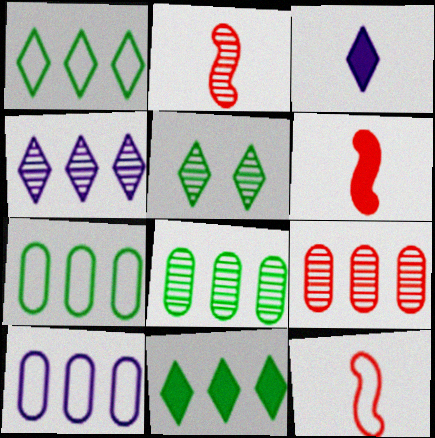[[2, 6, 12], 
[5, 6, 10]]